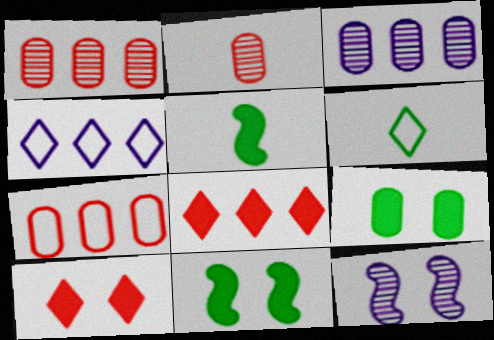[[2, 4, 11]]